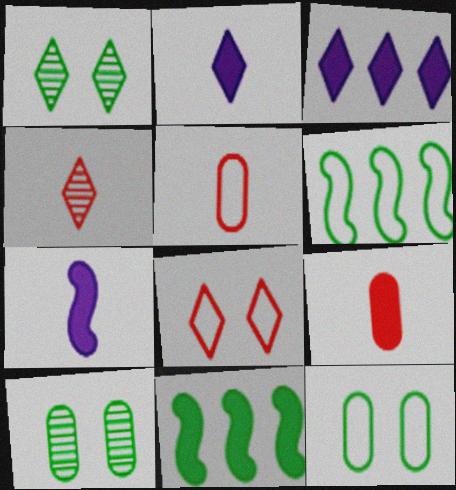[]